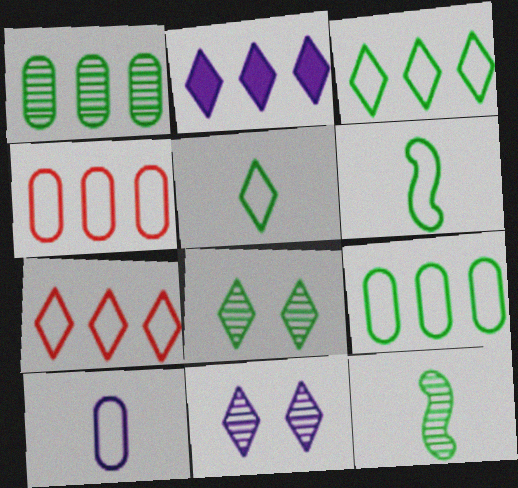[[1, 8, 12]]